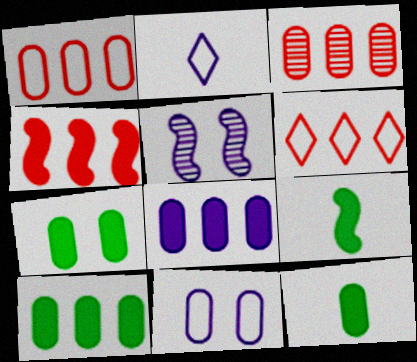[[2, 5, 8], 
[3, 4, 6], 
[3, 11, 12], 
[5, 6, 12], 
[7, 10, 12]]